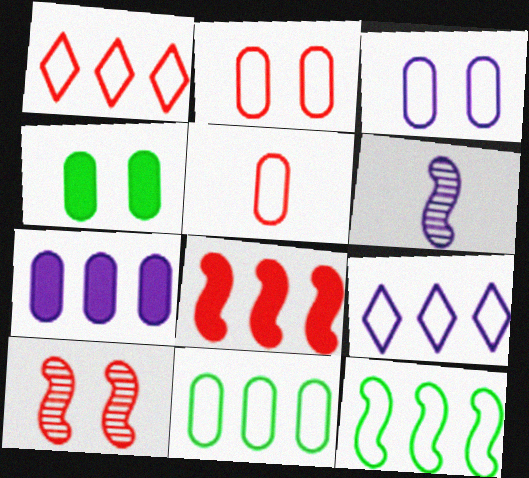[[1, 4, 6], 
[3, 5, 11]]